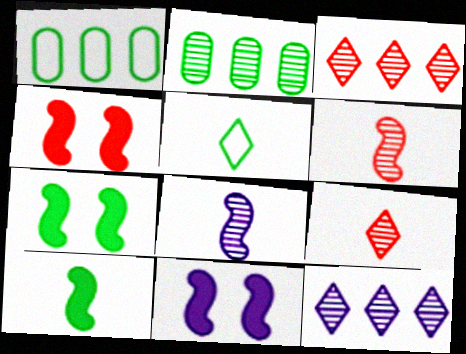[[1, 9, 11], 
[2, 5, 7], 
[4, 7, 11]]